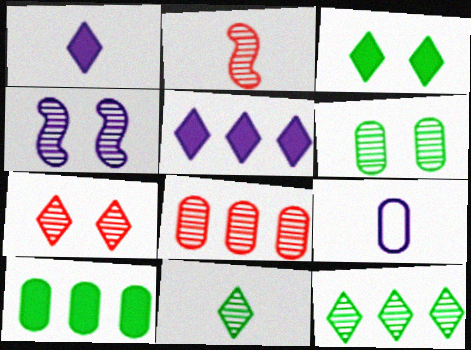[[2, 7, 8], 
[4, 5, 9], 
[4, 6, 7], 
[4, 8, 11]]